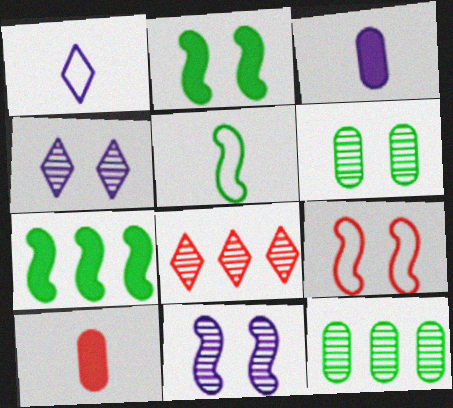[[2, 9, 11], 
[8, 9, 10]]